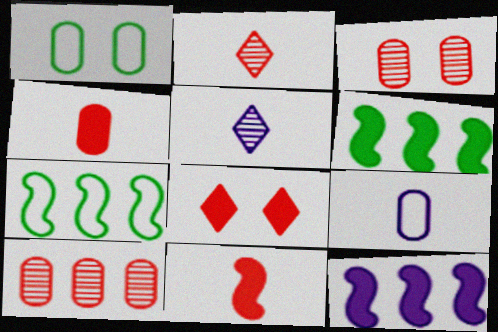[[1, 2, 12]]